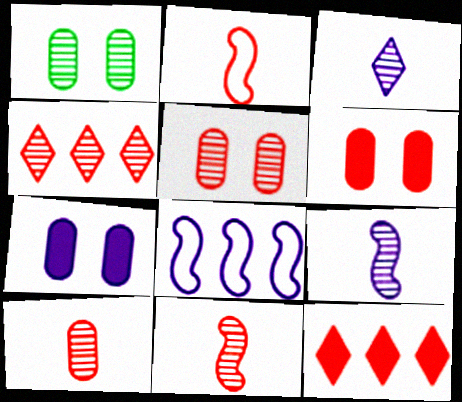[[1, 4, 9], 
[2, 4, 6], 
[2, 5, 12], 
[3, 7, 8], 
[4, 5, 11]]